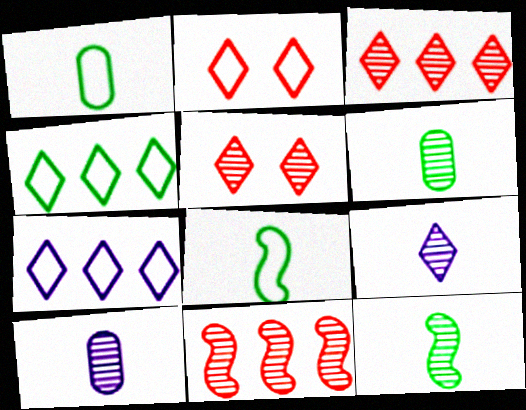[]